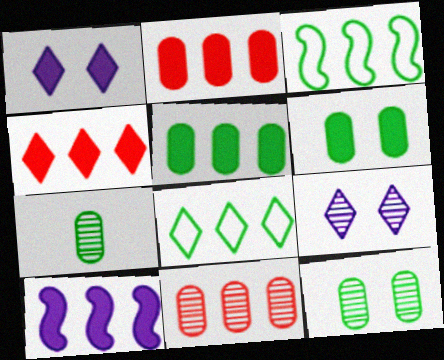[[4, 5, 10], 
[8, 10, 11]]